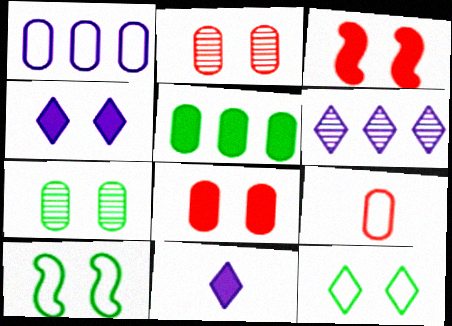[[2, 4, 10], 
[3, 5, 11]]